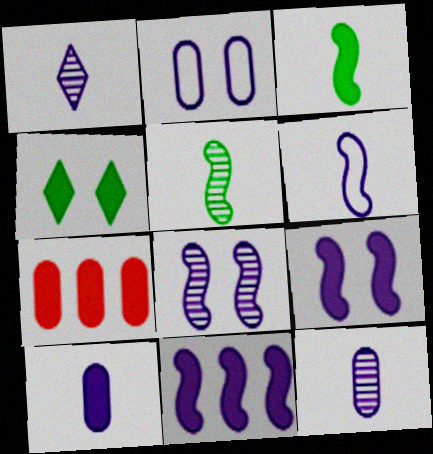[[1, 2, 11], 
[1, 6, 10], 
[6, 8, 11]]